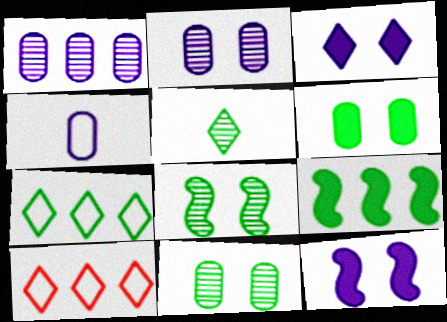[[1, 9, 10], 
[3, 5, 10]]